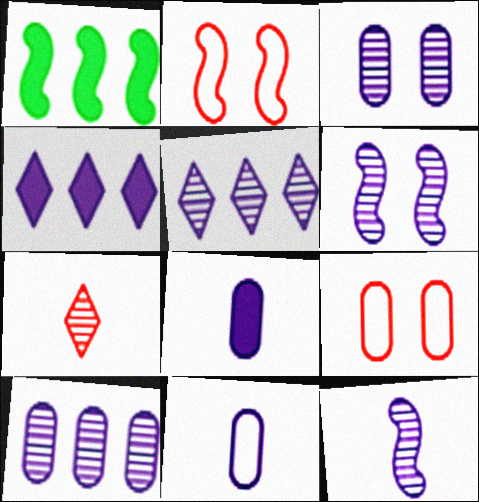[[1, 2, 12], 
[3, 5, 12], 
[4, 6, 11]]